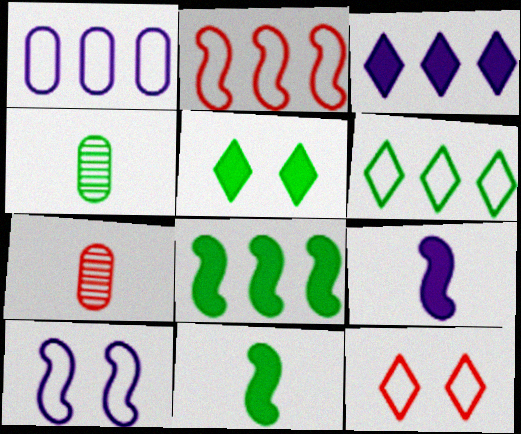[[1, 2, 6]]